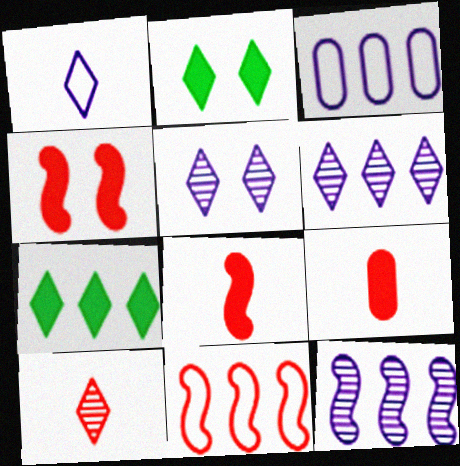[]